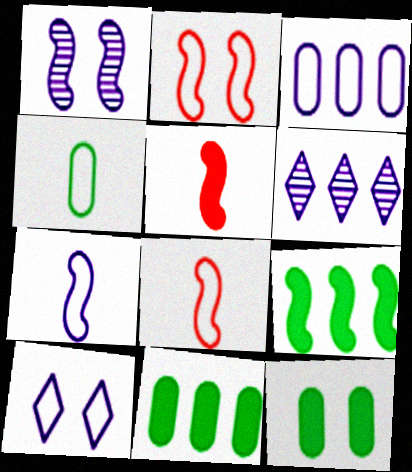[[1, 8, 9], 
[3, 7, 10], 
[6, 8, 12]]